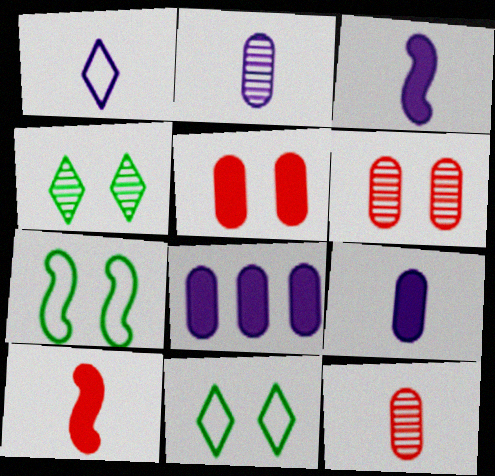[[1, 2, 3]]